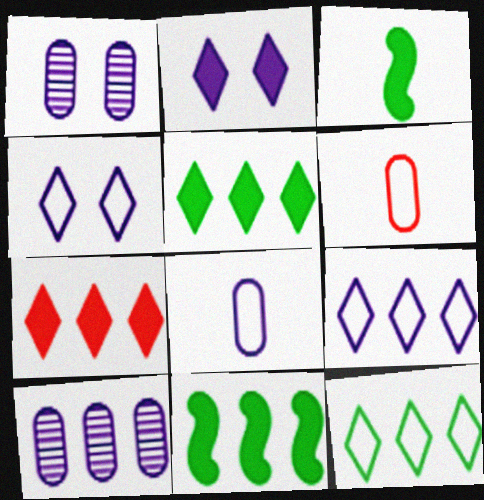[]